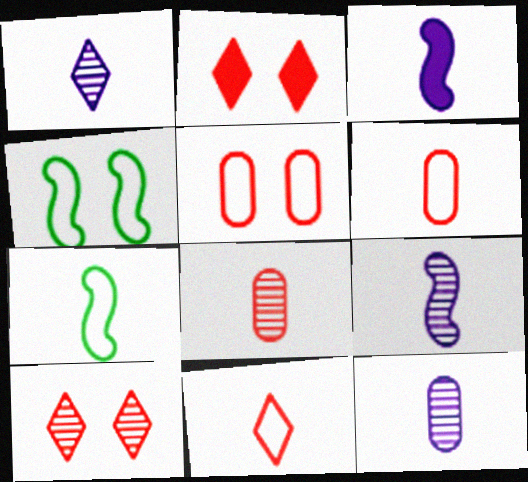[[1, 9, 12]]